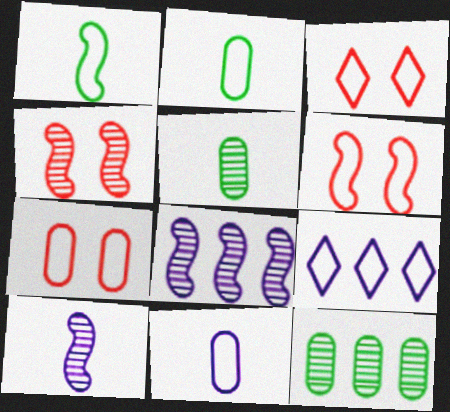[[1, 7, 9], 
[2, 6, 9], 
[3, 6, 7]]